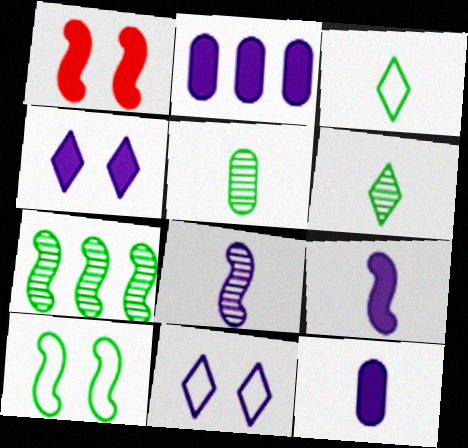[[2, 4, 9], 
[2, 8, 11]]